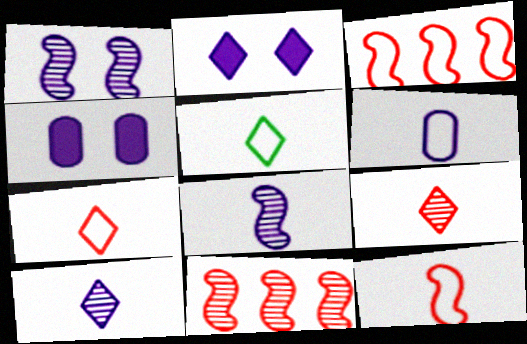[[4, 5, 11], 
[5, 6, 12]]